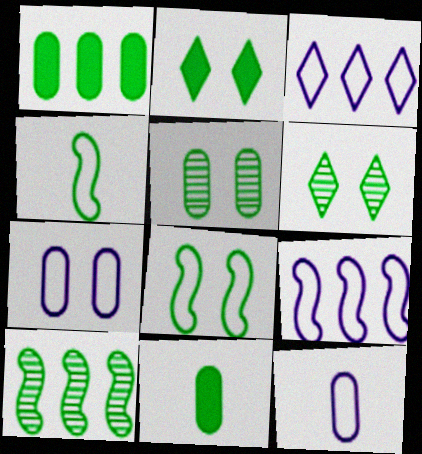[[1, 4, 6], 
[2, 5, 8]]